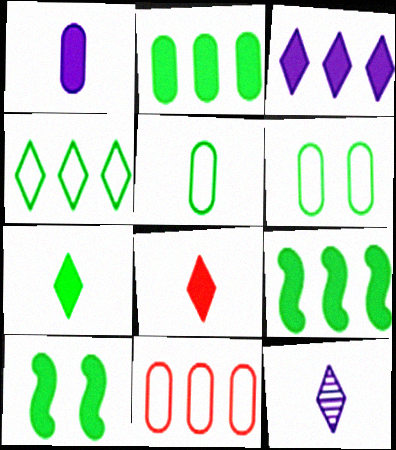[[2, 7, 10], 
[10, 11, 12]]